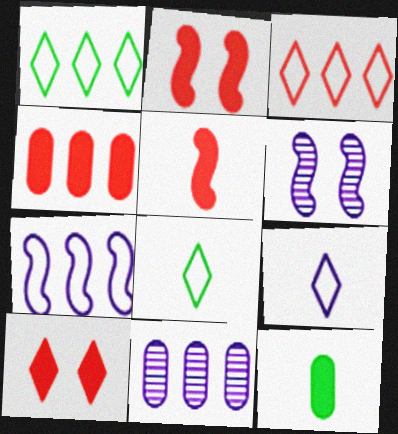[[2, 8, 11], 
[3, 6, 12], 
[4, 5, 10], 
[4, 6, 8]]